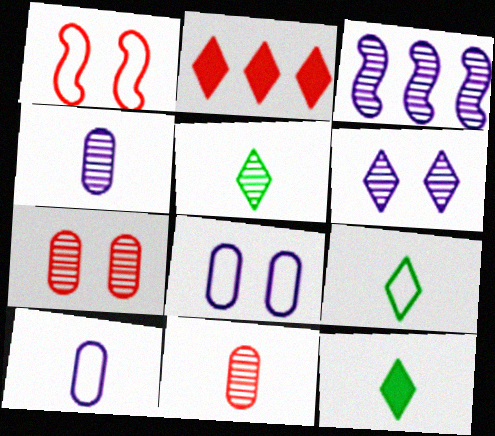[[1, 2, 11], 
[2, 6, 9], 
[3, 4, 6], 
[3, 5, 7], 
[5, 9, 12]]